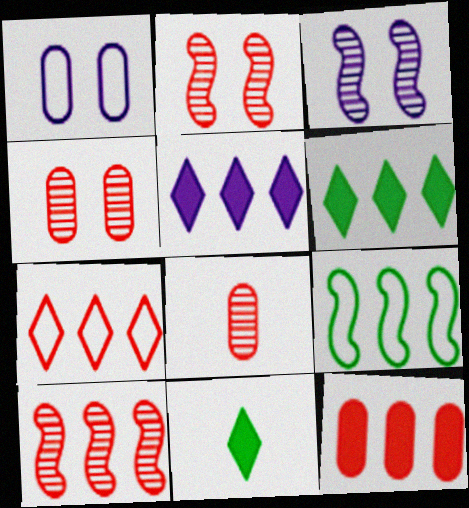[[1, 10, 11], 
[7, 10, 12]]